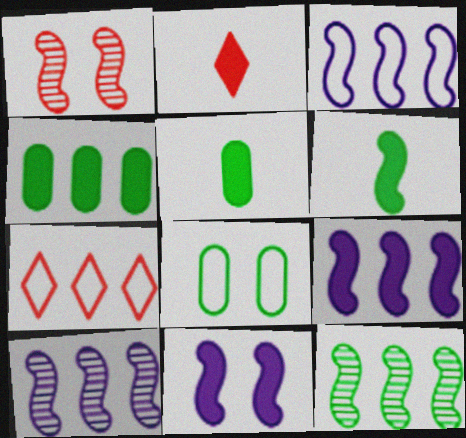[[1, 3, 6], 
[2, 4, 11], 
[2, 8, 10], 
[3, 9, 10], 
[4, 7, 10]]